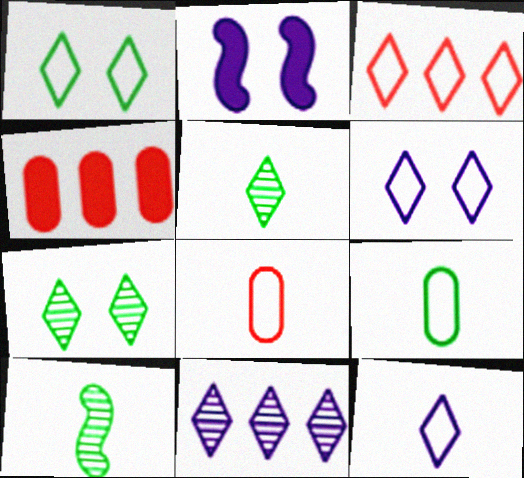[[1, 3, 12], 
[4, 6, 10]]